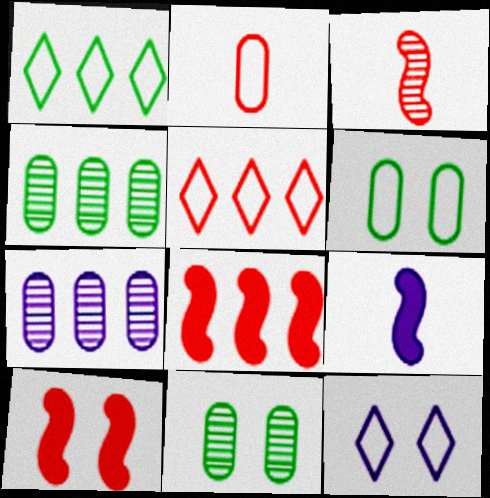[[1, 7, 8], 
[5, 9, 11], 
[7, 9, 12], 
[10, 11, 12]]